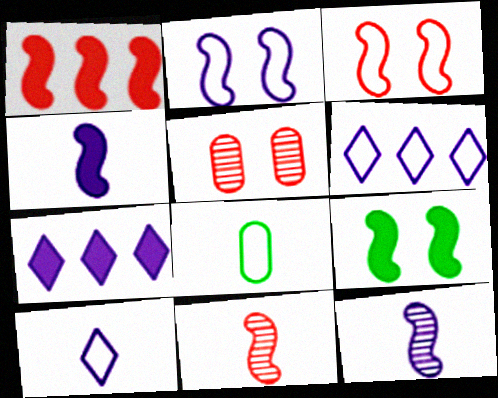[[1, 3, 11], 
[1, 4, 9], 
[3, 6, 8]]